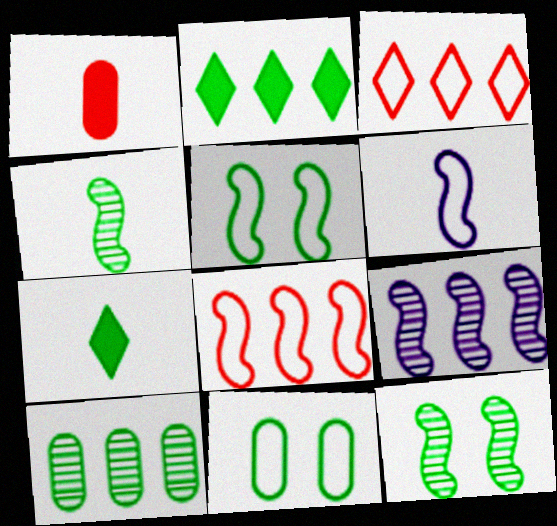[[2, 4, 11], 
[3, 6, 11], 
[5, 6, 8], 
[5, 7, 10]]